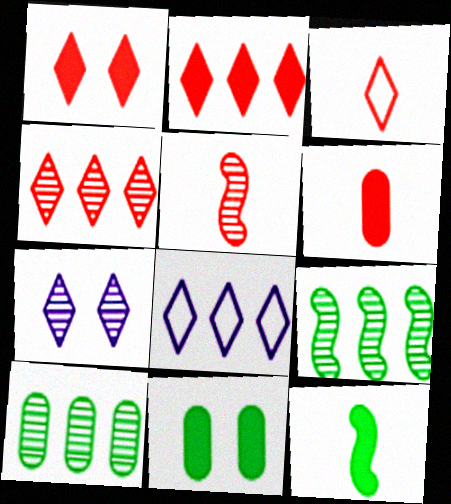[[1, 3, 4], 
[3, 5, 6], 
[5, 7, 10], 
[5, 8, 11]]